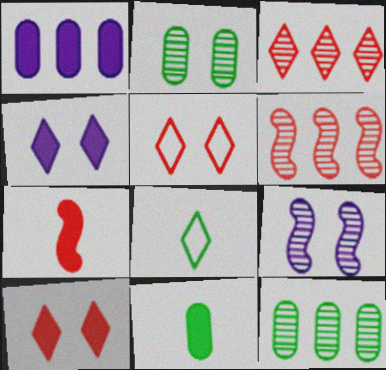[[3, 4, 8]]